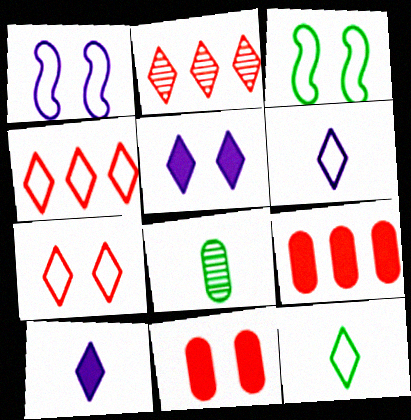[[2, 5, 12]]